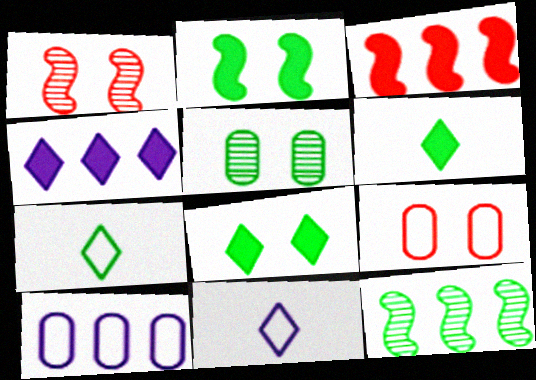[[1, 6, 10], 
[3, 5, 11]]